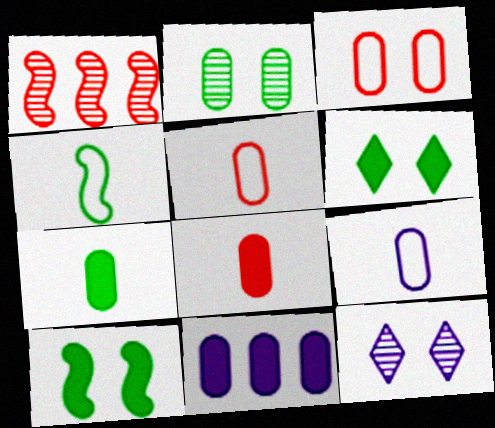[[1, 6, 9], 
[2, 5, 11], 
[3, 10, 12]]